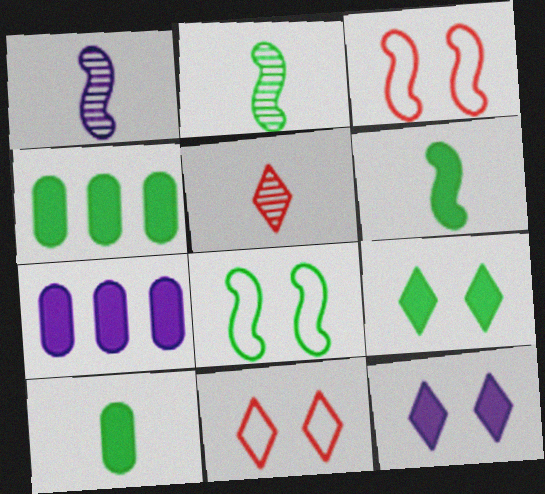[[1, 4, 11], 
[2, 7, 11], 
[4, 6, 9], 
[5, 7, 8]]